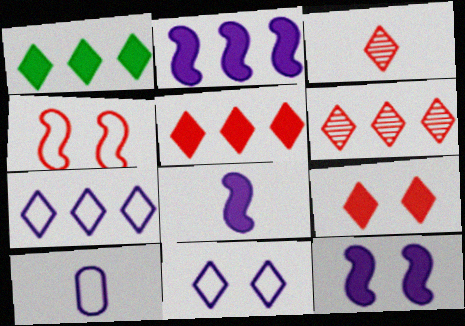[[1, 3, 11], 
[1, 6, 7], 
[2, 8, 12]]